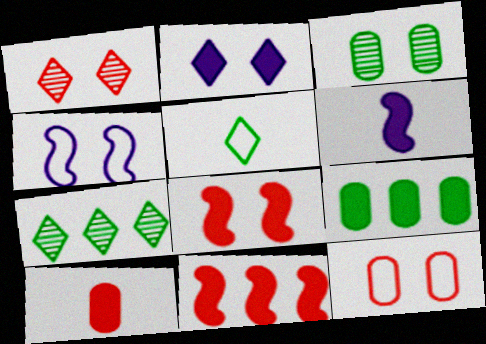[[1, 8, 12], 
[4, 7, 10], 
[6, 7, 12]]